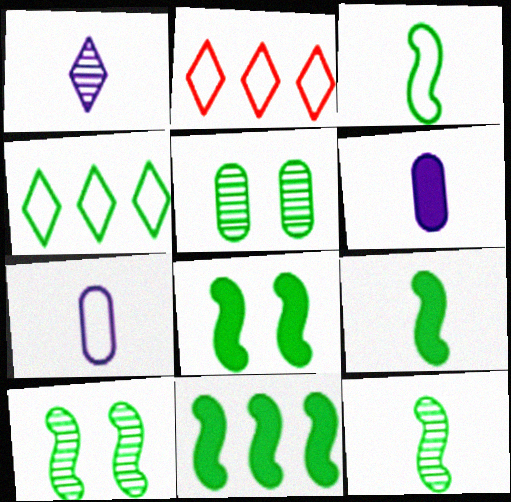[[2, 6, 10], 
[3, 9, 12], 
[3, 10, 11], 
[4, 5, 9], 
[8, 9, 11]]